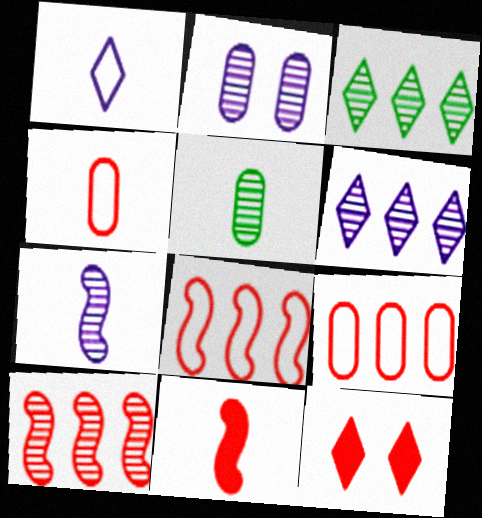[[1, 3, 12], 
[1, 5, 11], 
[2, 6, 7], 
[4, 10, 12]]